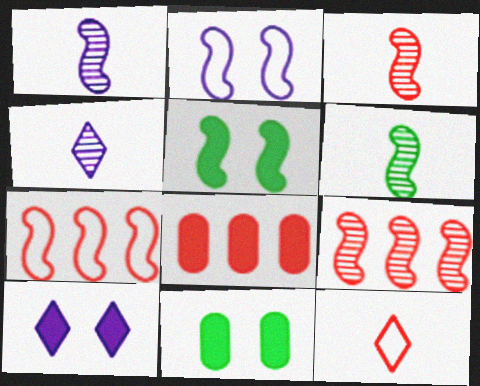[[1, 3, 6], 
[1, 5, 7], 
[4, 7, 11]]